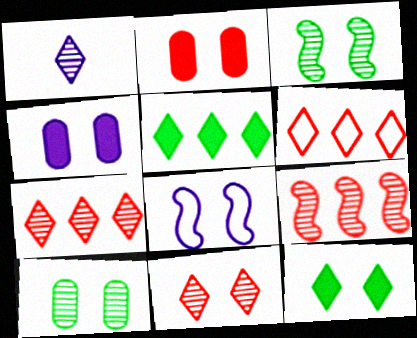[[1, 6, 12], 
[1, 9, 10]]